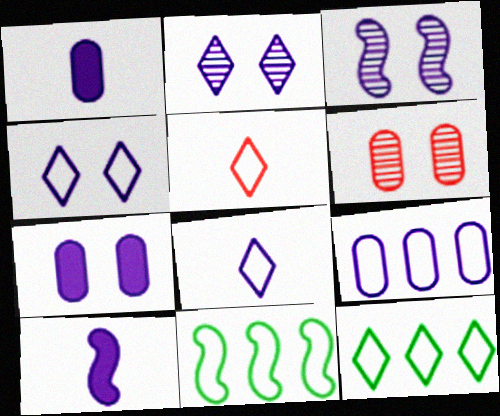[[2, 9, 10], 
[3, 4, 7], 
[4, 5, 12], 
[6, 10, 12]]